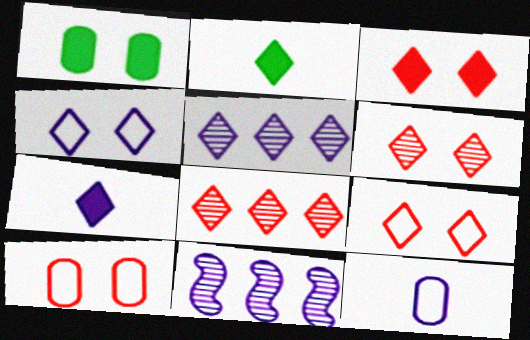[[2, 4, 8], 
[2, 5, 9], 
[2, 10, 11], 
[3, 6, 9], 
[4, 5, 7]]